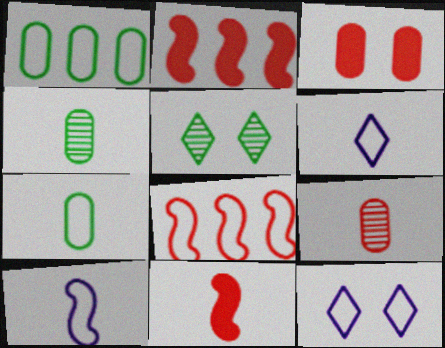[[2, 4, 12], 
[4, 6, 11], 
[7, 8, 12]]